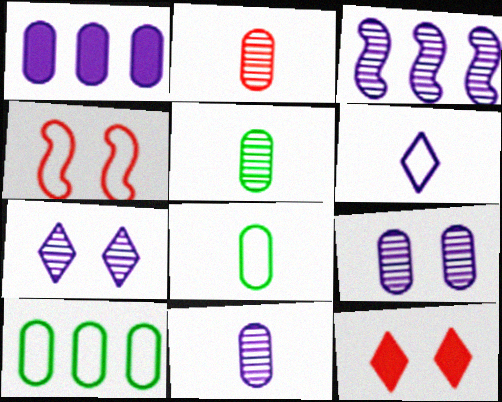[[2, 5, 11], 
[3, 7, 11], 
[3, 8, 12], 
[4, 6, 10]]